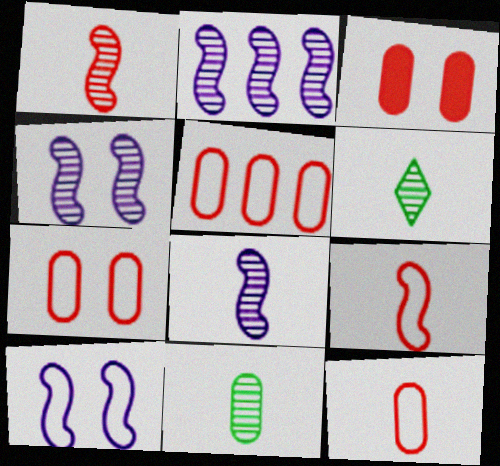[[2, 4, 8], 
[5, 7, 12]]